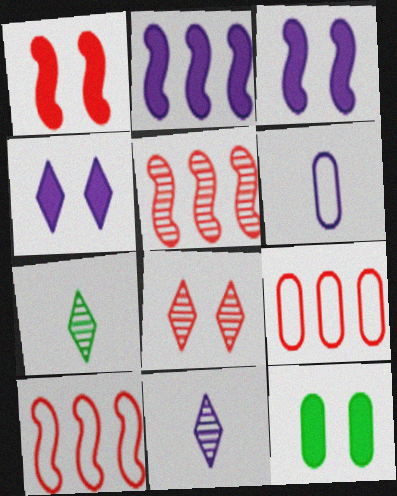[[1, 4, 12], 
[3, 7, 9], 
[10, 11, 12]]